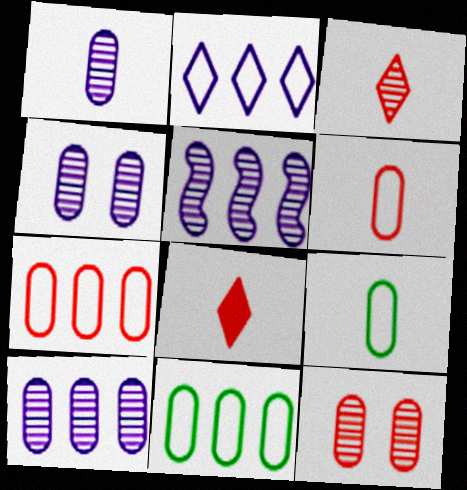[[1, 4, 10]]